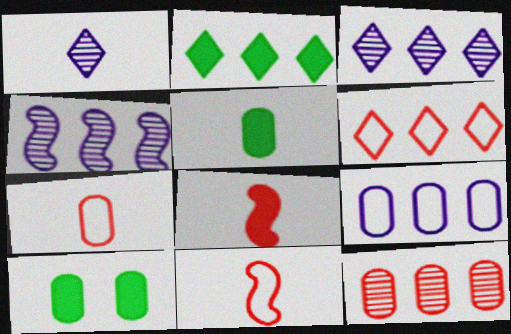[[1, 5, 11], 
[2, 3, 6], 
[3, 10, 11]]